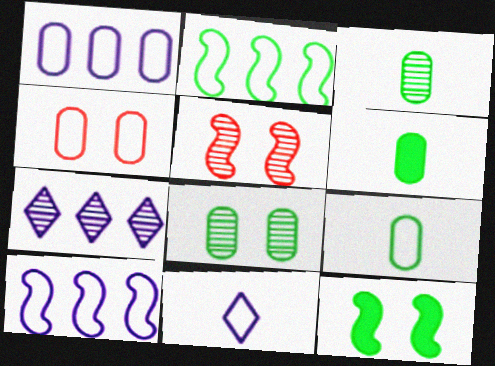[[1, 4, 9], 
[2, 4, 11], 
[3, 5, 7], 
[3, 6, 9]]